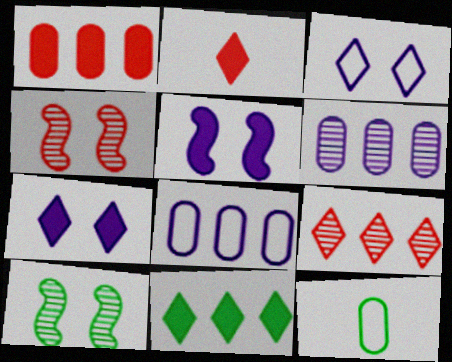[[2, 7, 11], 
[2, 8, 10], 
[5, 9, 12], 
[10, 11, 12]]